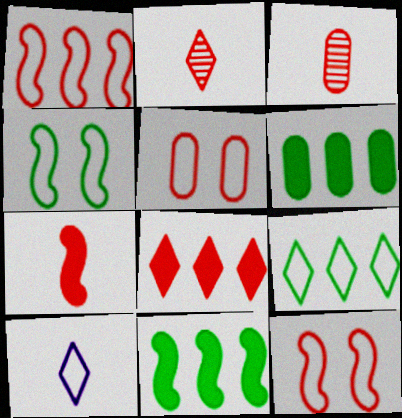[[3, 8, 12]]